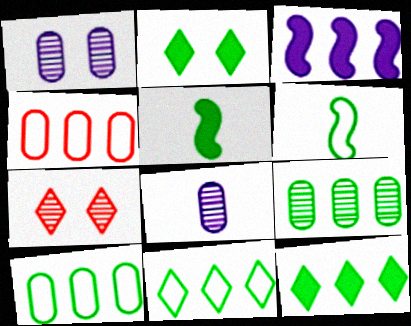[[2, 6, 9]]